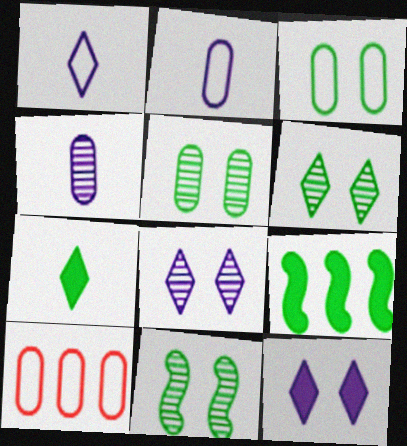[[2, 3, 10], 
[5, 6, 11]]